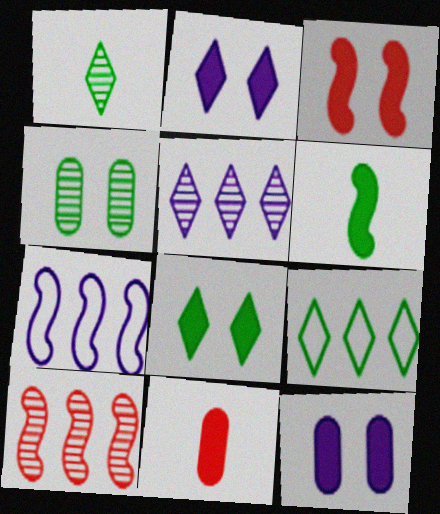[[1, 8, 9], 
[3, 8, 12], 
[4, 6, 9]]